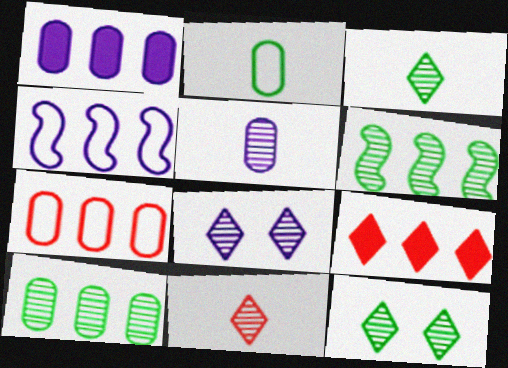[[1, 7, 10], 
[4, 9, 10]]